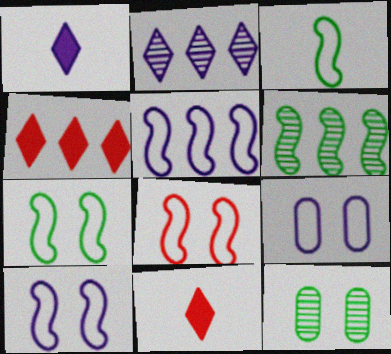[[3, 5, 8], 
[5, 11, 12], 
[6, 9, 11], 
[7, 8, 10]]